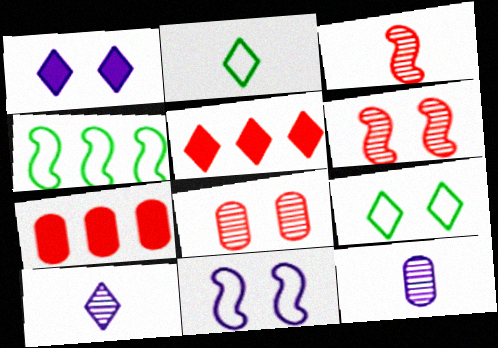[[5, 9, 10]]